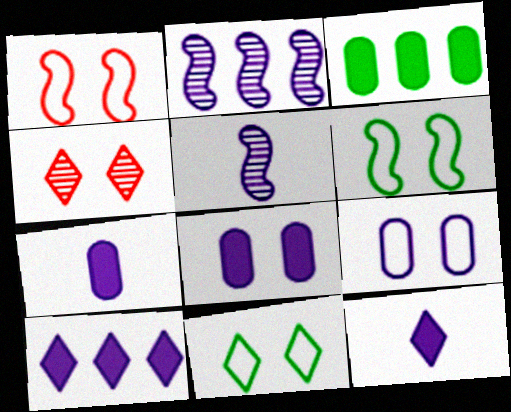[[1, 9, 11], 
[2, 9, 12], 
[4, 6, 8], 
[5, 9, 10]]